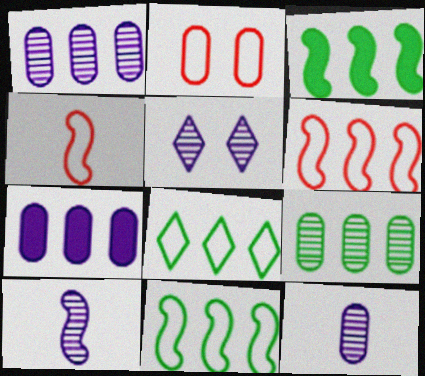[[1, 5, 10], 
[3, 8, 9]]